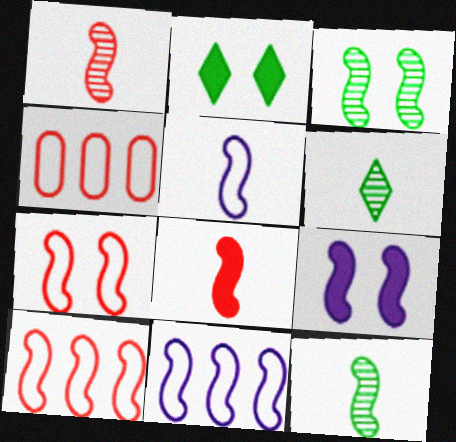[[3, 7, 9], 
[3, 8, 11], 
[4, 6, 9], 
[5, 8, 12], 
[9, 10, 12]]